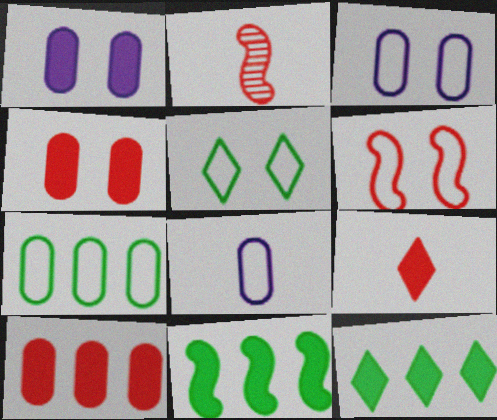[[1, 9, 11], 
[2, 3, 12], 
[3, 5, 6]]